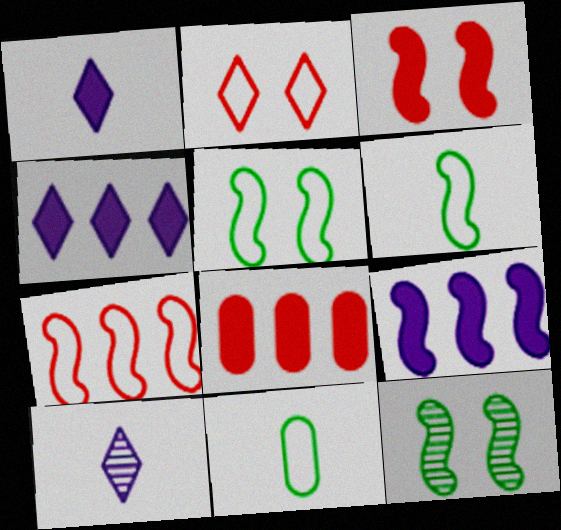[[5, 8, 10]]